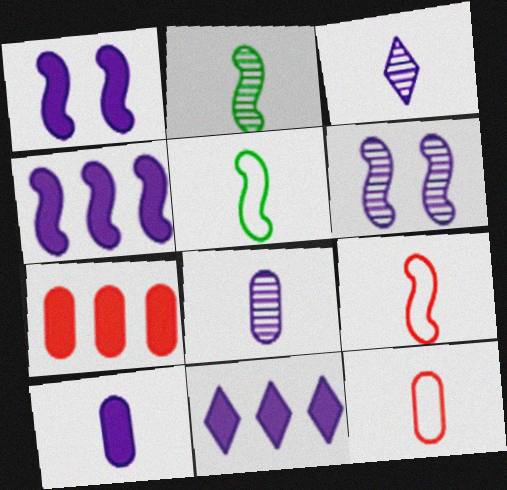[[1, 10, 11]]